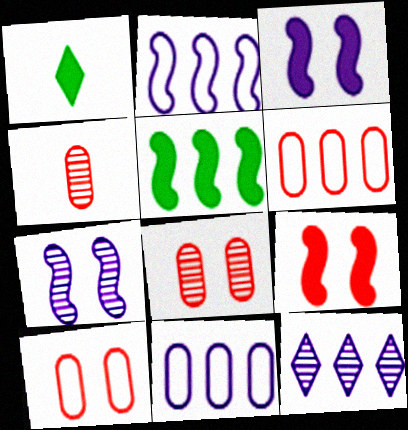[[1, 2, 8], 
[1, 6, 7], 
[5, 6, 12]]